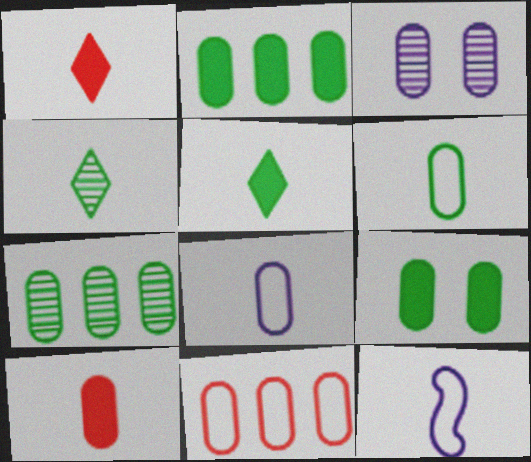[[4, 10, 12], 
[6, 7, 9]]